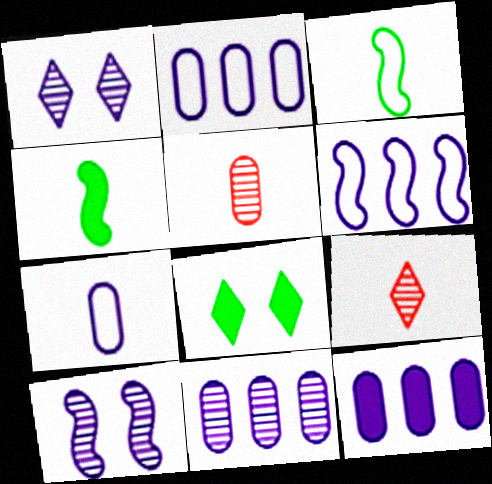[[2, 11, 12], 
[4, 7, 9], 
[5, 6, 8]]